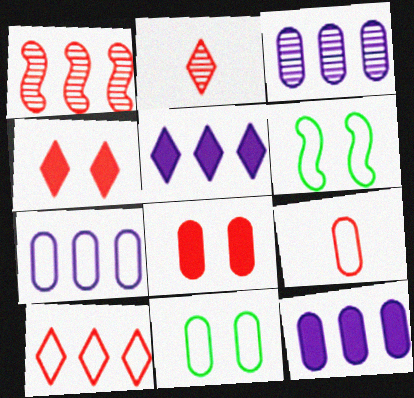[[1, 4, 9], 
[2, 4, 10], 
[2, 6, 12], 
[3, 7, 12], 
[7, 9, 11]]